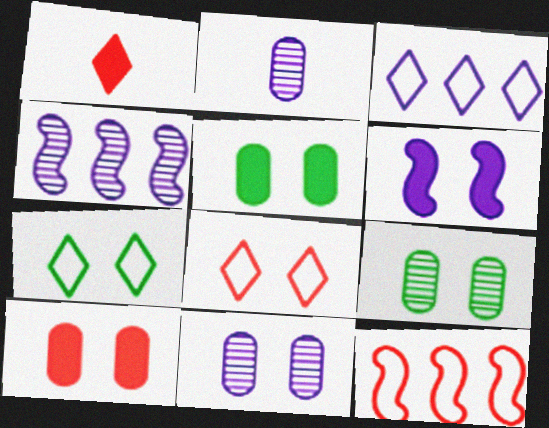[[2, 3, 6], 
[6, 8, 9]]